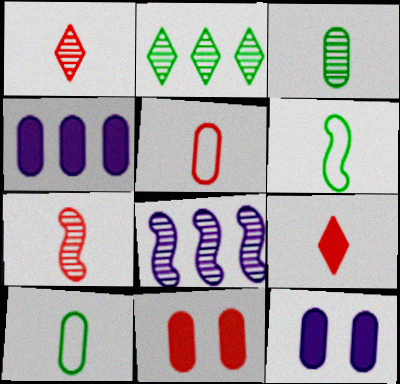[[5, 7, 9]]